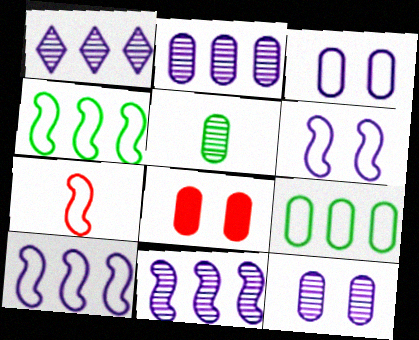[[1, 2, 11], 
[4, 6, 7]]